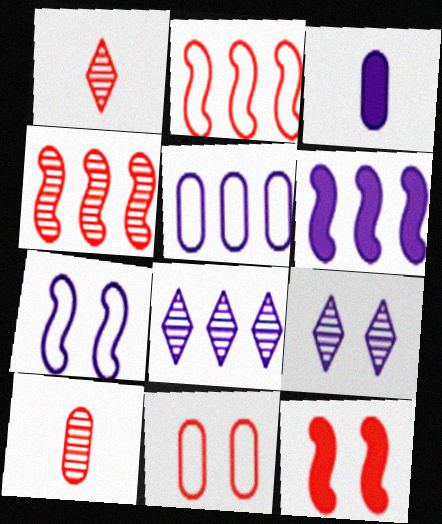[[3, 7, 8], 
[5, 6, 8]]